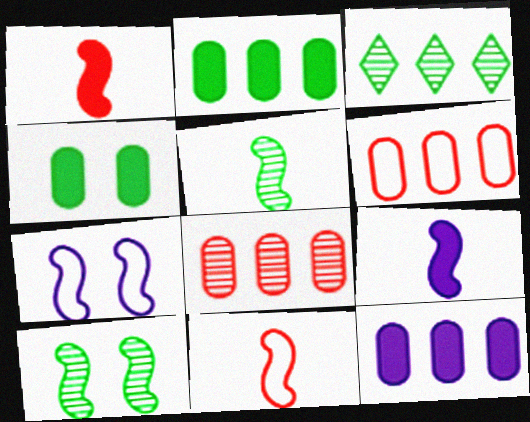[[5, 9, 11]]